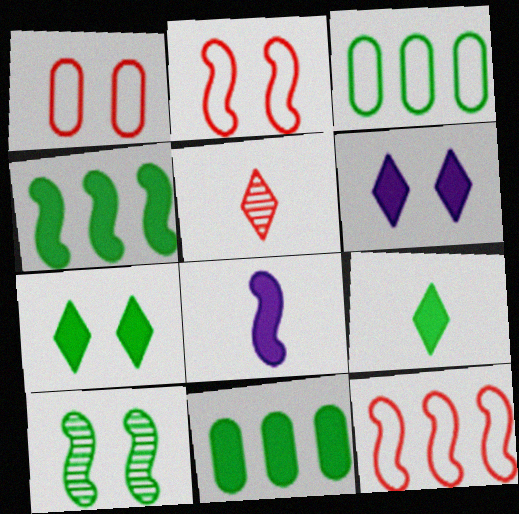[[1, 6, 10], 
[3, 9, 10], 
[8, 10, 12]]